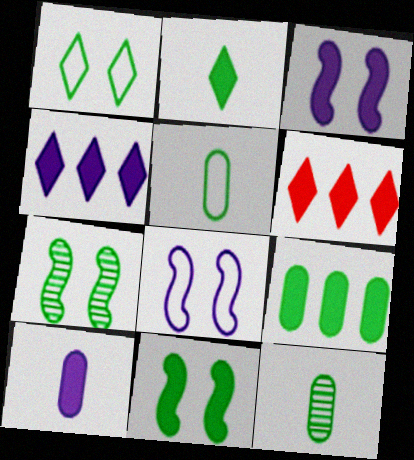[[2, 9, 11], 
[3, 4, 10], 
[6, 8, 12], 
[6, 10, 11]]